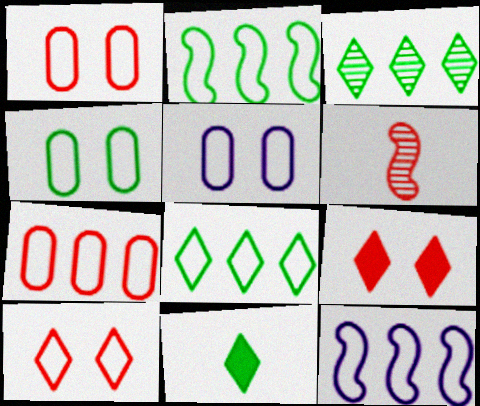[[1, 4, 5], 
[6, 7, 9], 
[7, 8, 12]]